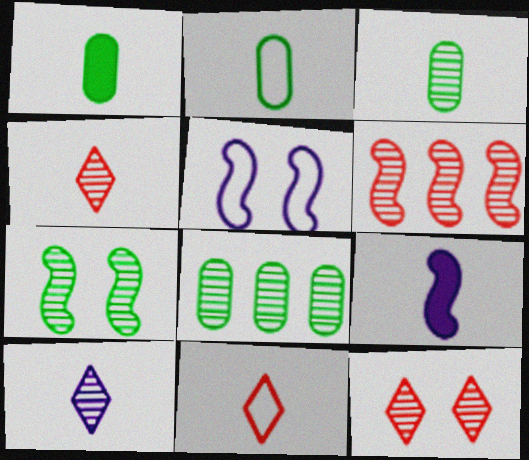[[1, 2, 3], 
[2, 4, 9], 
[3, 9, 11]]